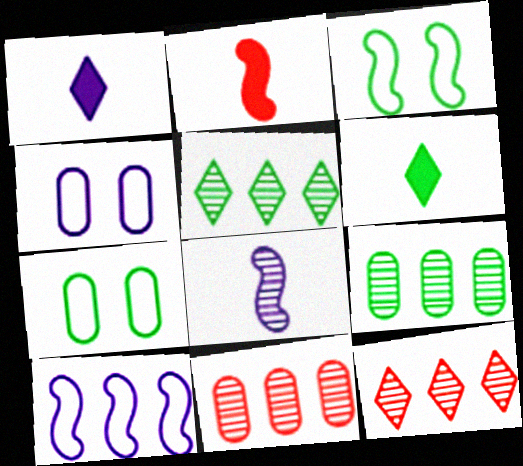[[1, 3, 11], 
[2, 4, 5], 
[3, 6, 9]]